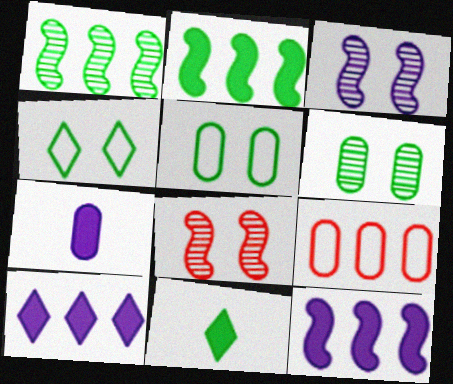[[1, 5, 11], 
[1, 9, 10], 
[3, 9, 11], 
[6, 7, 9]]